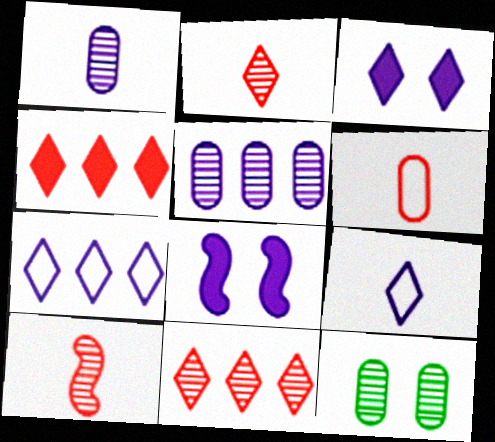[[1, 7, 8], 
[5, 8, 9]]